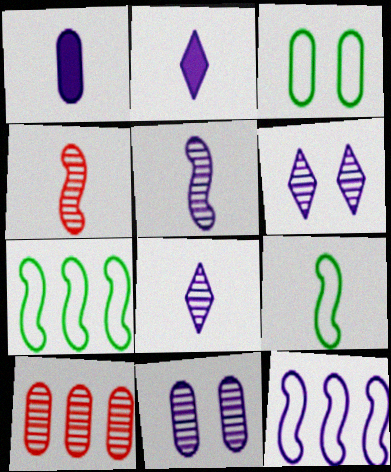[[1, 3, 10], 
[1, 6, 12], 
[2, 11, 12]]